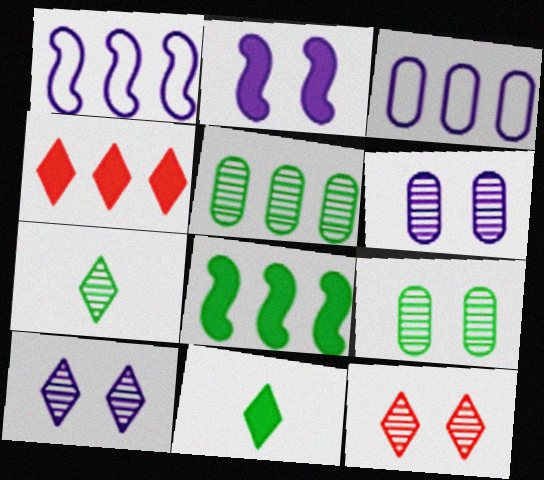[[1, 4, 5]]